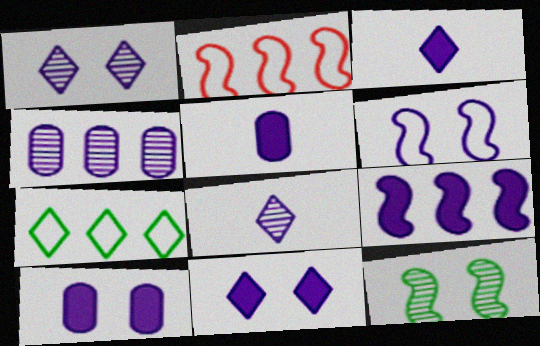[[1, 6, 10], 
[3, 4, 6], 
[3, 9, 10], 
[5, 9, 11]]